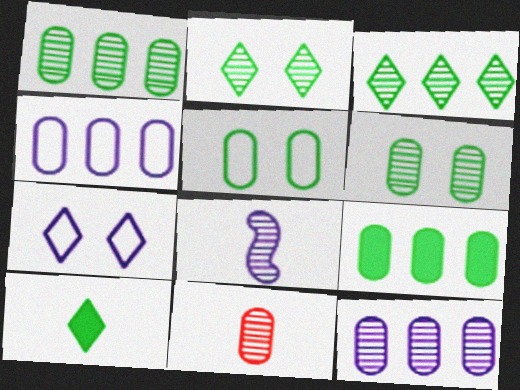[[6, 11, 12]]